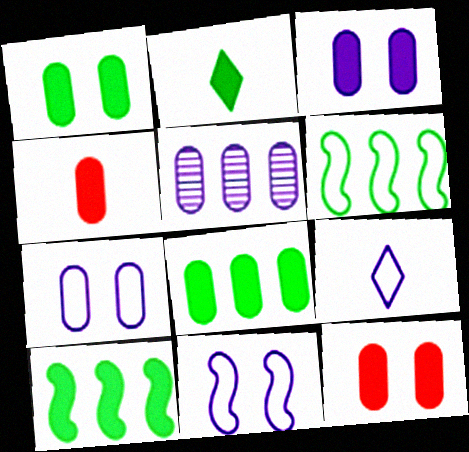[[1, 2, 10], 
[1, 3, 12], 
[3, 4, 8]]